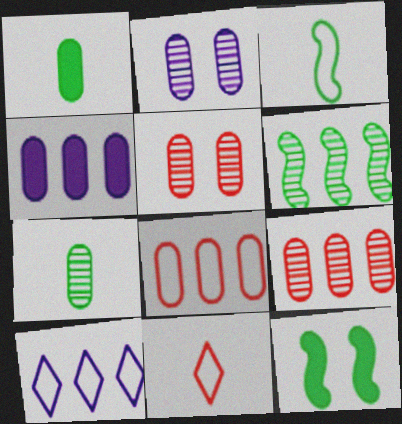[[1, 2, 8], 
[2, 7, 9], 
[3, 6, 12]]